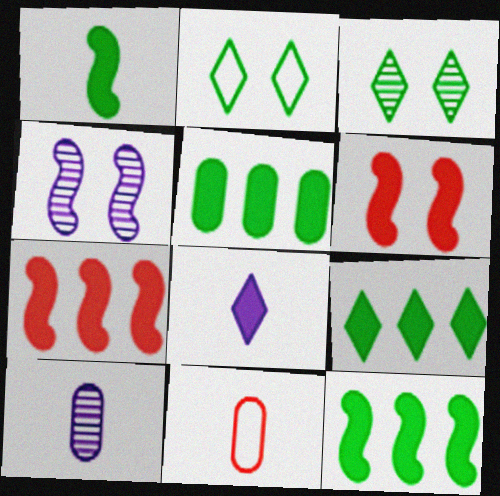[[2, 7, 10], 
[4, 9, 11], 
[5, 6, 8], 
[5, 9, 12]]